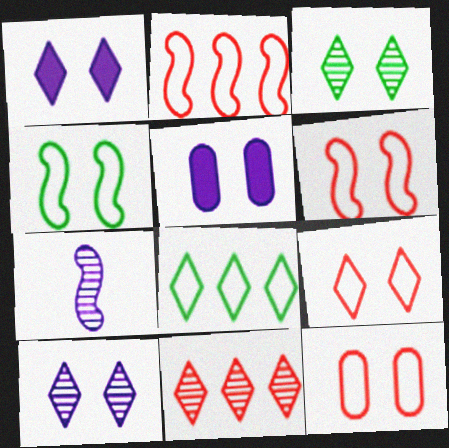[[1, 3, 9], 
[3, 5, 6], 
[6, 9, 12]]